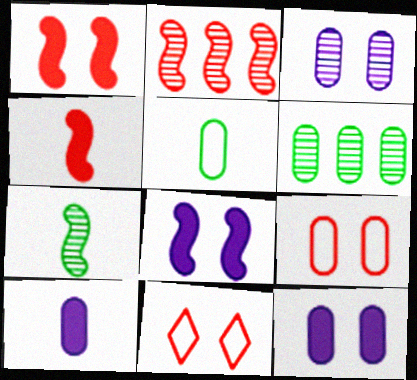[[6, 9, 10]]